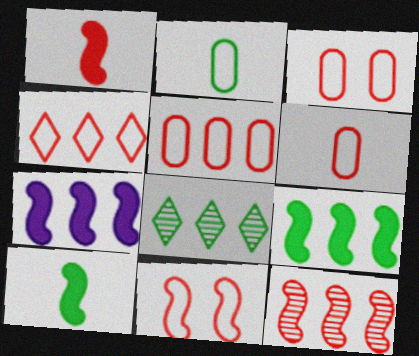[[1, 11, 12], 
[3, 5, 6], 
[4, 6, 11], 
[5, 7, 8]]